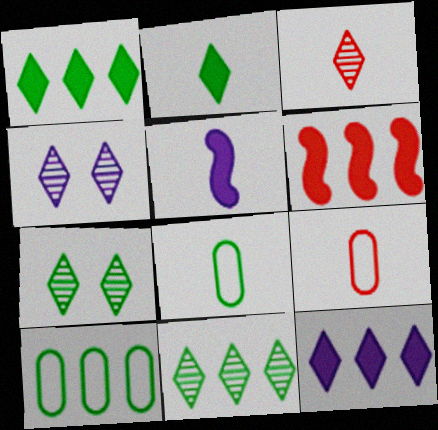[[3, 4, 11], 
[3, 5, 8], 
[4, 6, 8]]